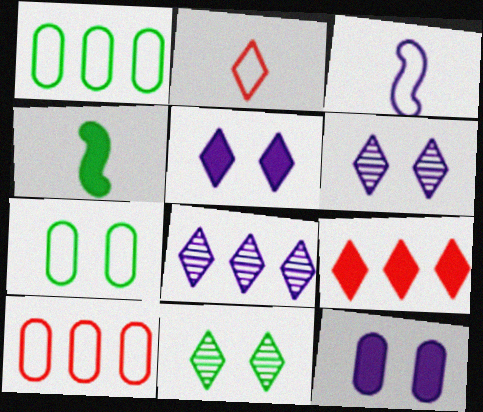[[1, 4, 11], 
[3, 8, 12], 
[4, 6, 10], 
[4, 9, 12]]